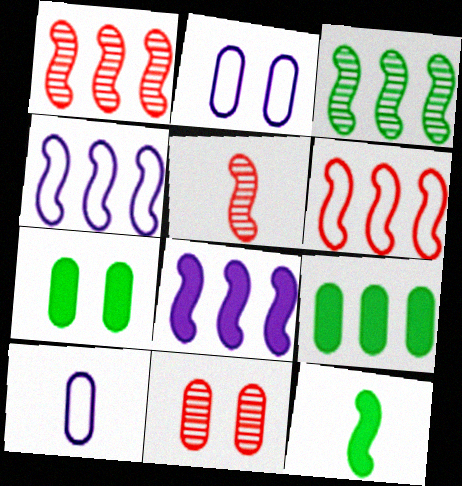[[2, 7, 11], 
[3, 6, 8], 
[9, 10, 11]]